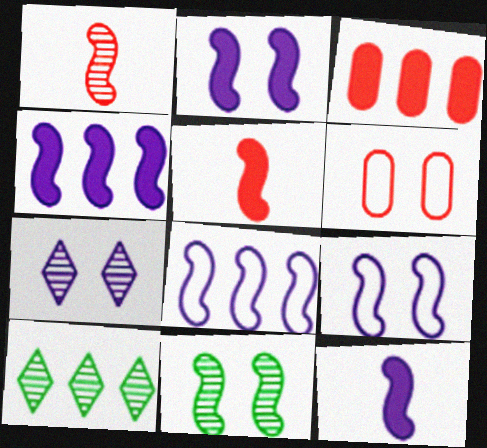[[2, 4, 12], 
[3, 8, 10], 
[5, 8, 11], 
[6, 10, 12]]